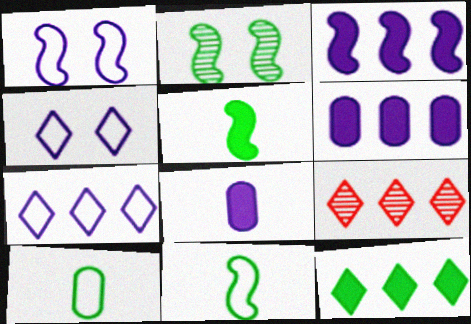[[2, 10, 12], 
[7, 9, 12]]